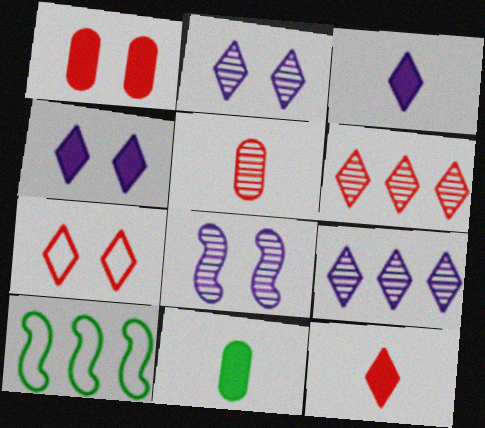[[4, 5, 10], 
[6, 7, 12]]